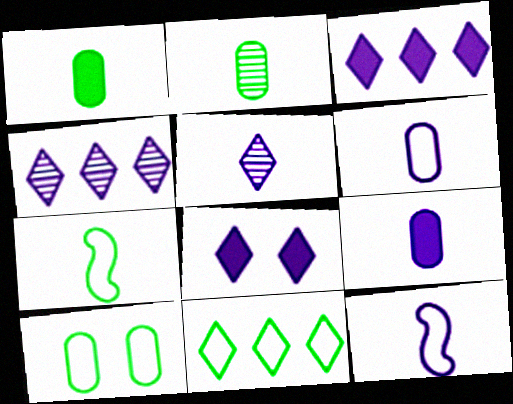[[5, 9, 12], 
[7, 10, 11]]